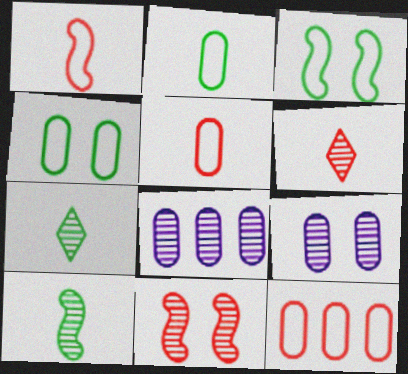[[7, 8, 11]]